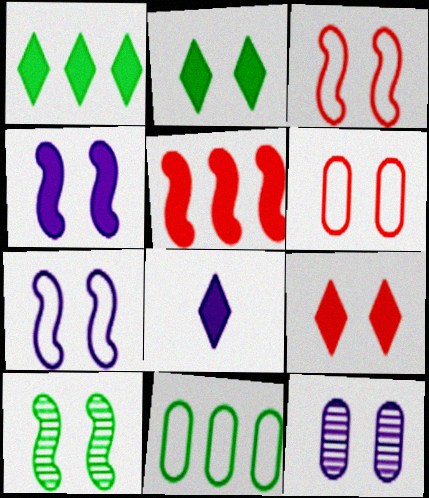[[1, 8, 9], 
[2, 3, 12], 
[3, 4, 10]]